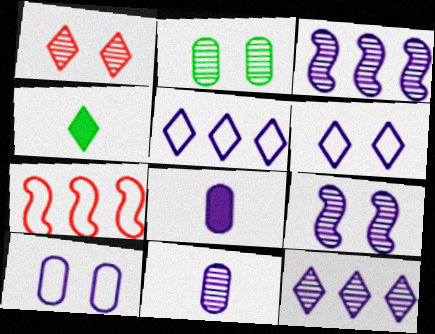[[1, 2, 9], 
[1, 4, 5], 
[3, 6, 8], 
[5, 8, 9], 
[9, 11, 12]]